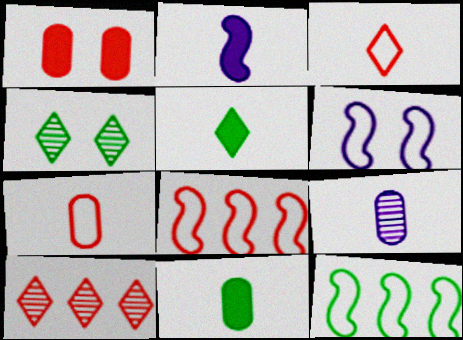[[1, 4, 6], 
[4, 11, 12], 
[6, 10, 11], 
[7, 9, 11]]